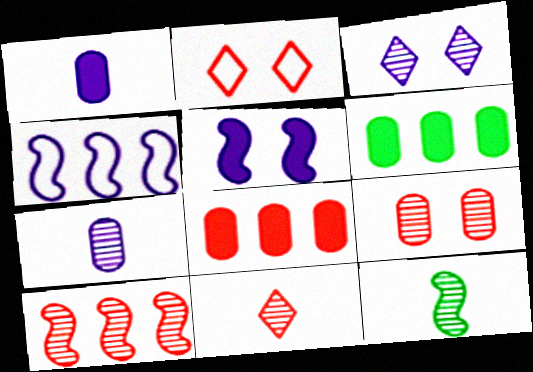[[1, 3, 4], 
[7, 11, 12], 
[9, 10, 11]]